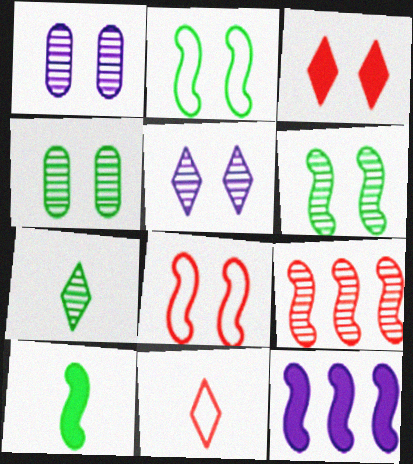[[1, 2, 3], 
[1, 7, 9], 
[4, 11, 12]]